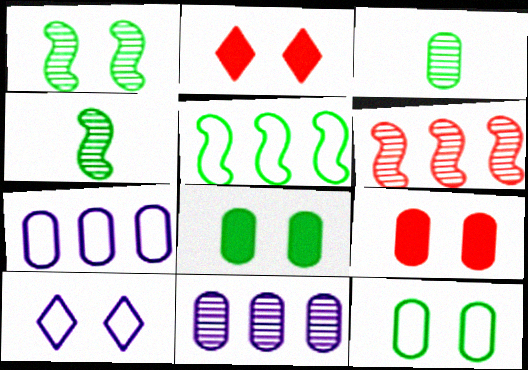[[1, 9, 10], 
[2, 4, 7], 
[3, 7, 9]]